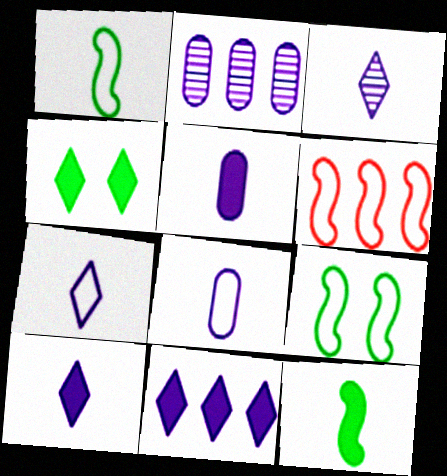[[3, 7, 10]]